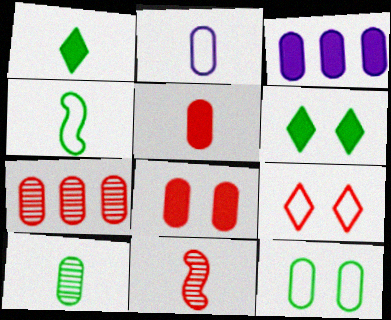[[1, 2, 11], 
[1, 4, 10], 
[2, 5, 10]]